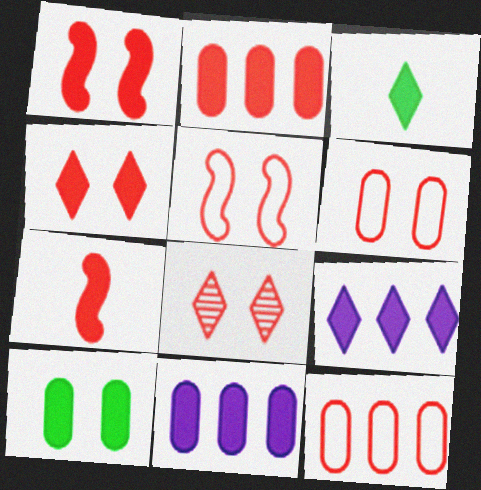[[1, 3, 11], 
[1, 6, 8], 
[2, 4, 7], 
[3, 4, 9], 
[7, 8, 12], 
[7, 9, 10]]